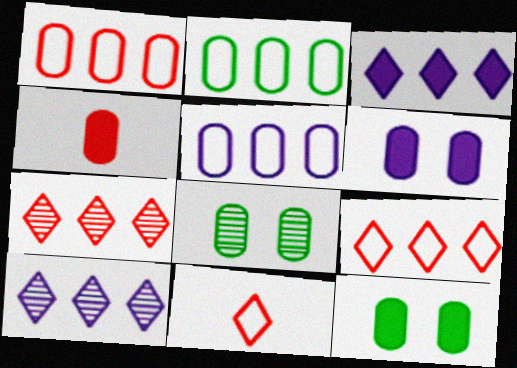[[1, 2, 5], 
[4, 5, 8]]